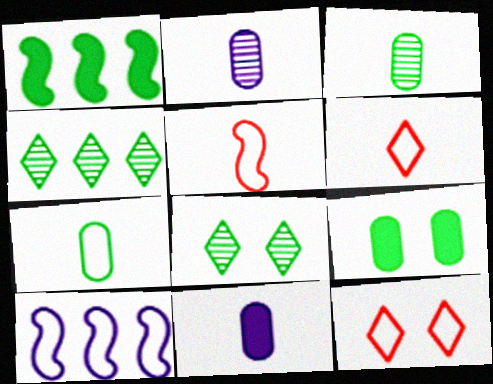[[1, 2, 12], 
[1, 7, 8], 
[7, 10, 12]]